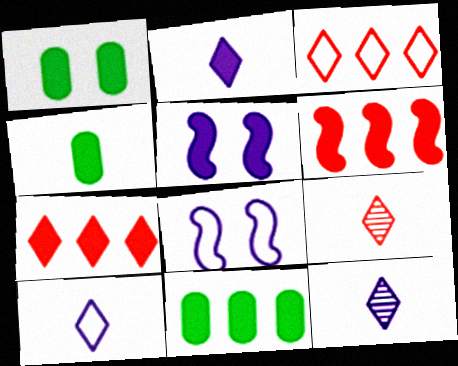[[1, 2, 6], 
[1, 4, 11], 
[2, 10, 12], 
[4, 5, 7], 
[8, 9, 11]]